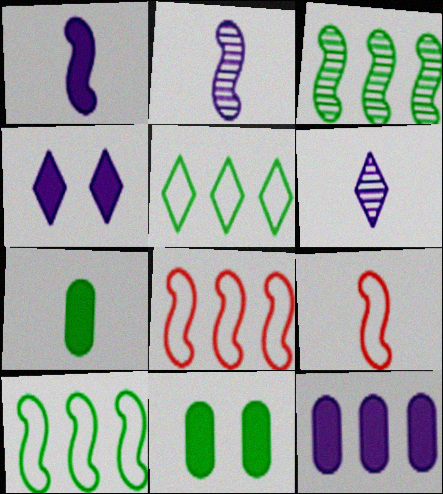[[1, 4, 12], 
[6, 7, 9], 
[6, 8, 11]]